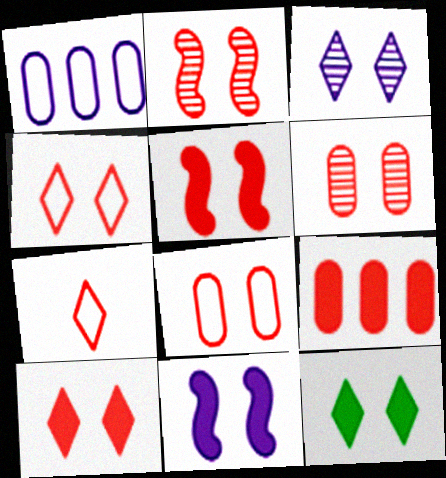[[2, 7, 9], 
[2, 8, 10], 
[3, 4, 12], 
[4, 5, 6]]